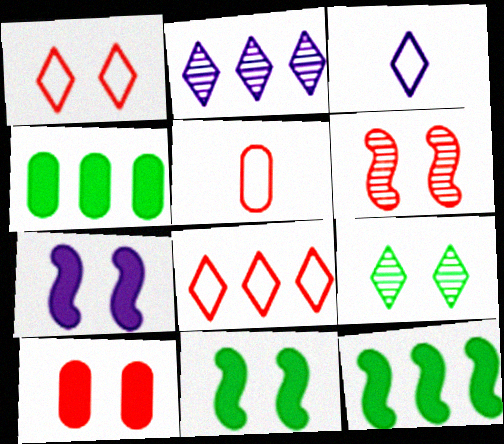[[1, 6, 10], 
[2, 5, 11], 
[3, 4, 6]]